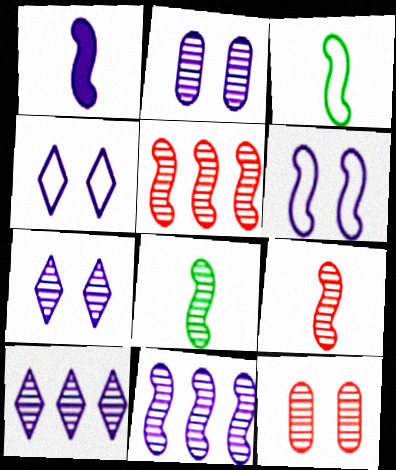[[1, 3, 9], 
[1, 6, 11], 
[8, 10, 12]]